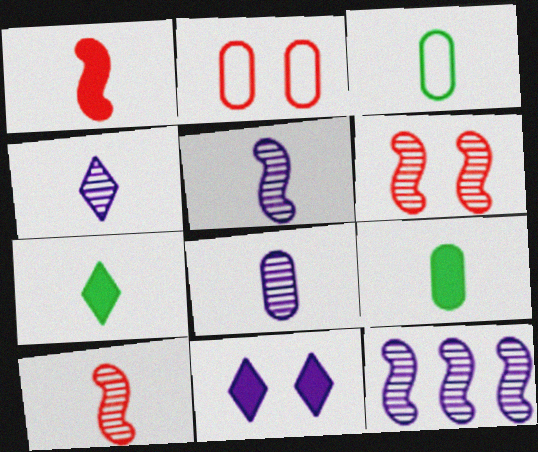[[1, 3, 4], 
[2, 7, 12], 
[4, 5, 8]]